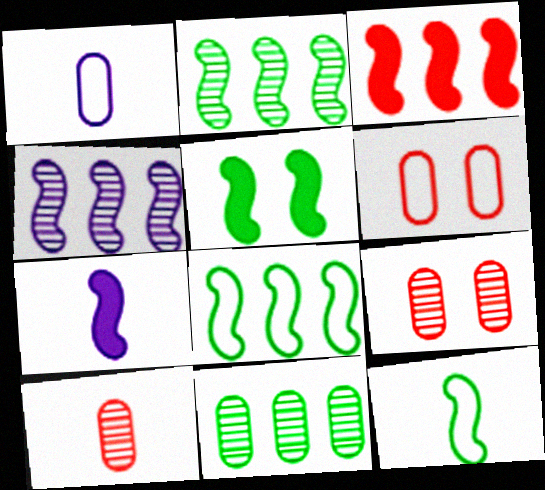[[2, 5, 12], 
[3, 4, 8], 
[3, 5, 7]]